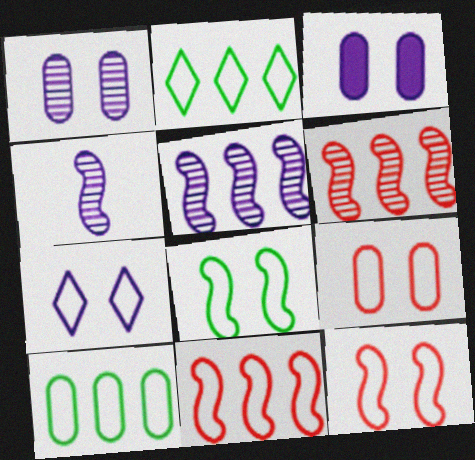[[7, 8, 9]]